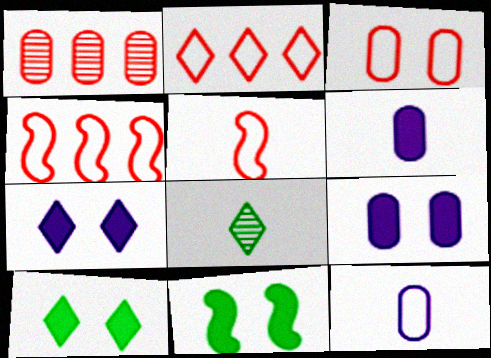[[2, 3, 5], 
[2, 7, 8], 
[4, 8, 9], 
[5, 6, 8]]